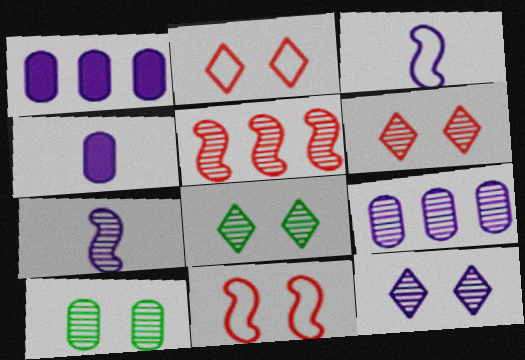[[1, 3, 12], 
[6, 8, 12], 
[7, 9, 12]]